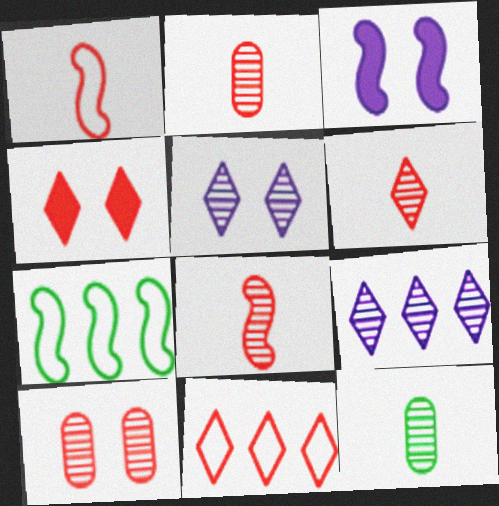[[2, 6, 8], 
[3, 7, 8], 
[3, 11, 12], 
[4, 6, 11]]